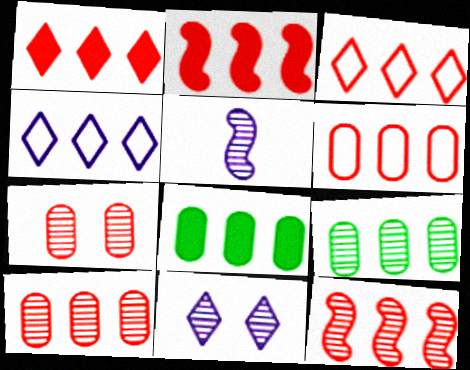[[1, 6, 12], 
[2, 3, 10], 
[2, 4, 9], 
[4, 8, 12]]